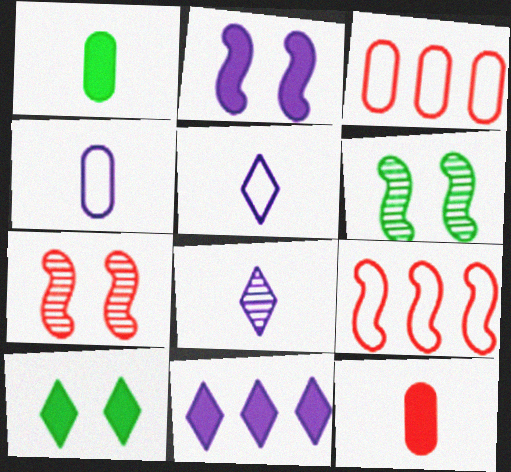[]